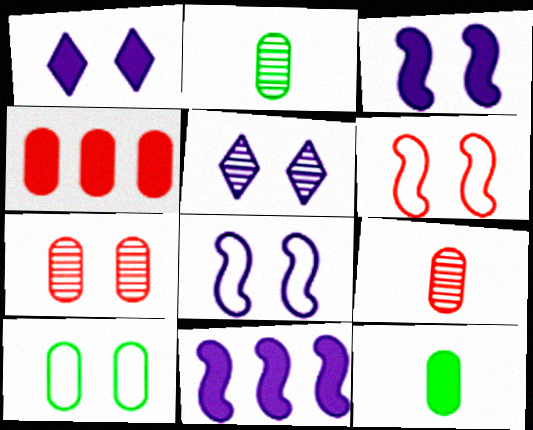[]